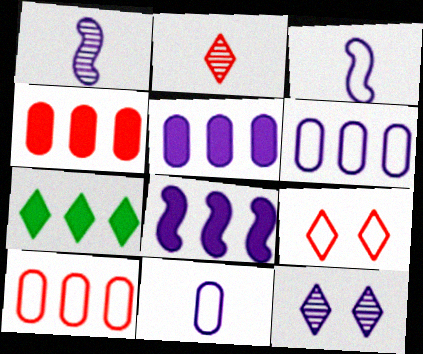[[3, 5, 12], 
[4, 7, 8], 
[8, 11, 12]]